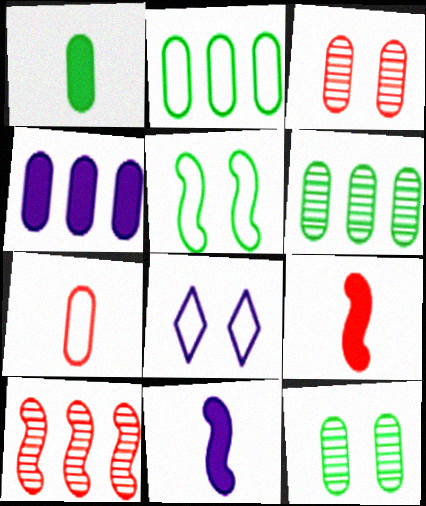[[1, 2, 12], 
[1, 8, 10], 
[4, 7, 12], 
[5, 10, 11], 
[6, 8, 9]]